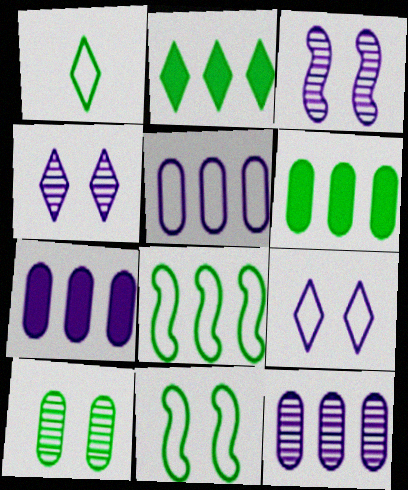[[5, 7, 12]]